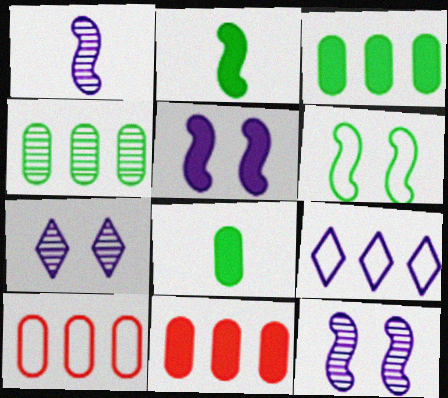[[2, 7, 10]]